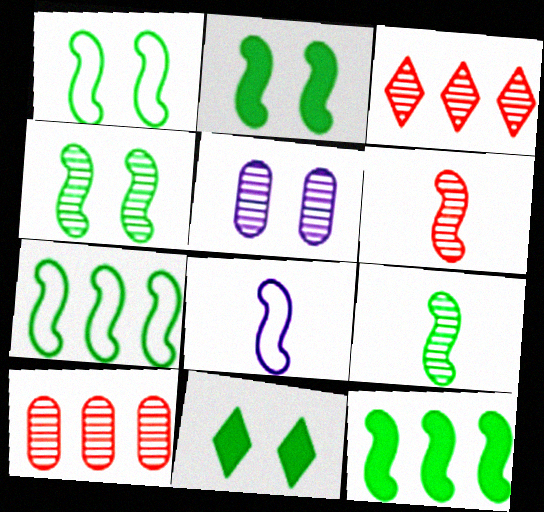[[1, 2, 4], 
[1, 9, 12], 
[2, 7, 9], 
[3, 5, 9], 
[8, 10, 11]]